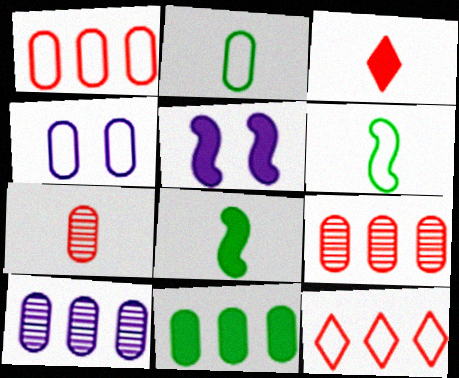[[1, 2, 4], 
[1, 10, 11], 
[3, 5, 11], 
[4, 6, 12], 
[4, 7, 11]]